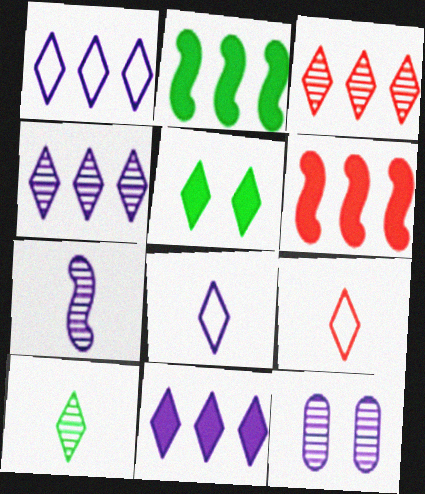[[1, 4, 11], 
[2, 9, 12], 
[3, 5, 8], 
[4, 5, 9], 
[4, 7, 12]]